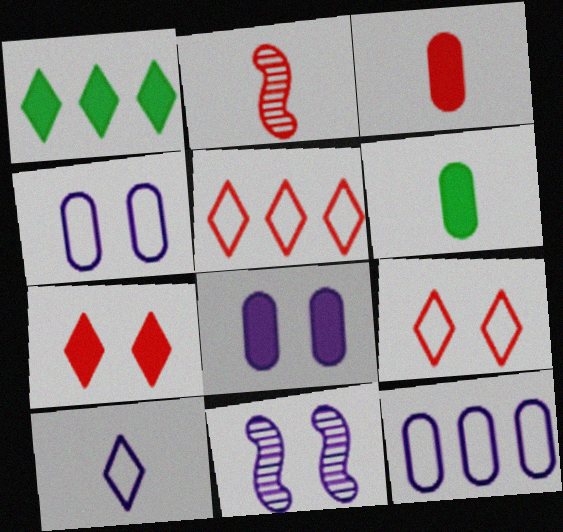[[1, 2, 4], 
[2, 6, 10], 
[5, 6, 11]]